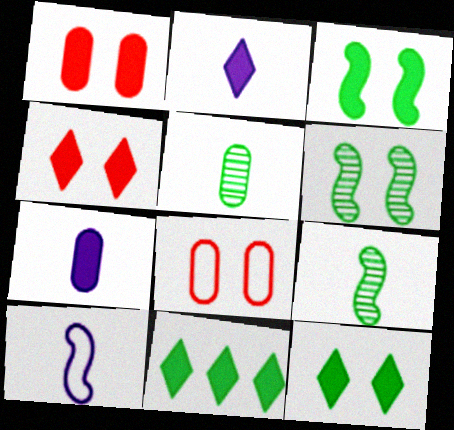[[2, 4, 11]]